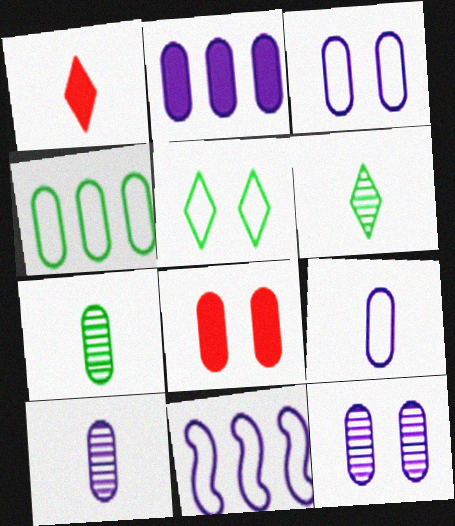[[2, 3, 10], 
[2, 9, 12], 
[4, 8, 10], 
[6, 8, 11]]